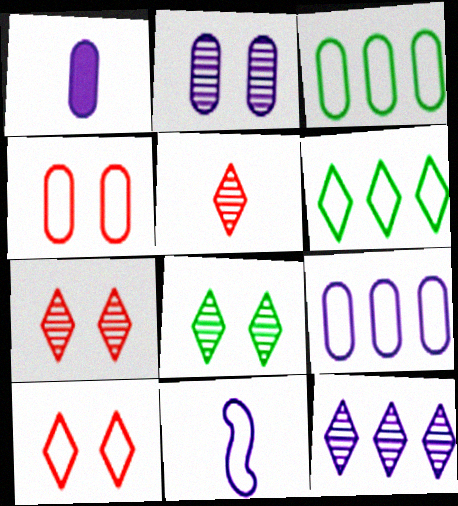[[1, 2, 9], 
[3, 10, 11], 
[4, 6, 11], 
[5, 8, 12]]